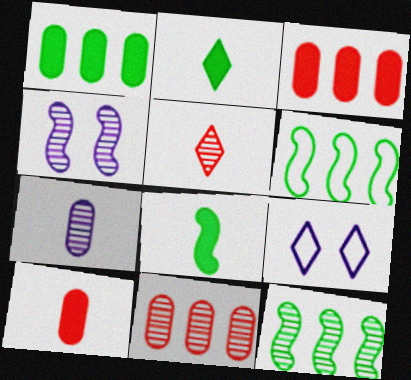[[8, 9, 11], 
[9, 10, 12]]